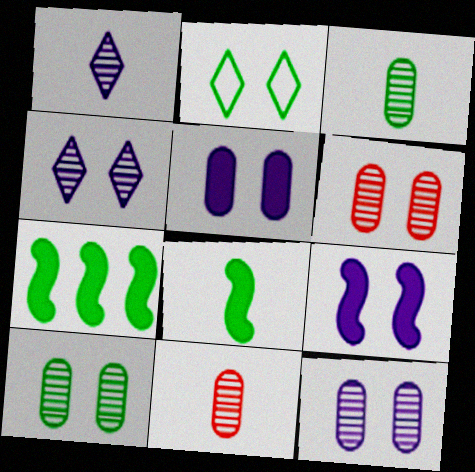[[2, 3, 7], 
[2, 6, 9], 
[6, 10, 12]]